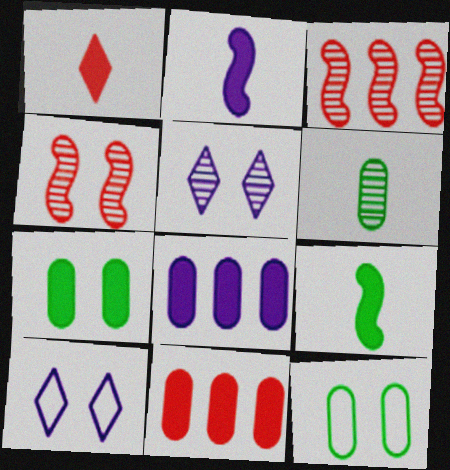[[3, 5, 6], 
[4, 7, 10]]